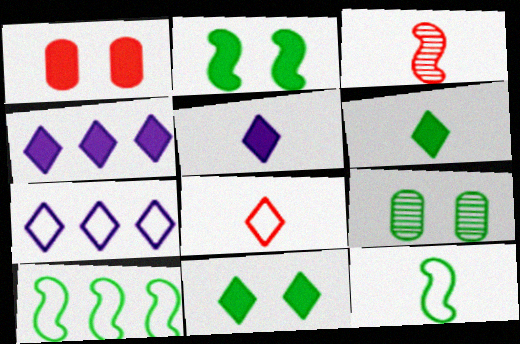[[6, 9, 10]]